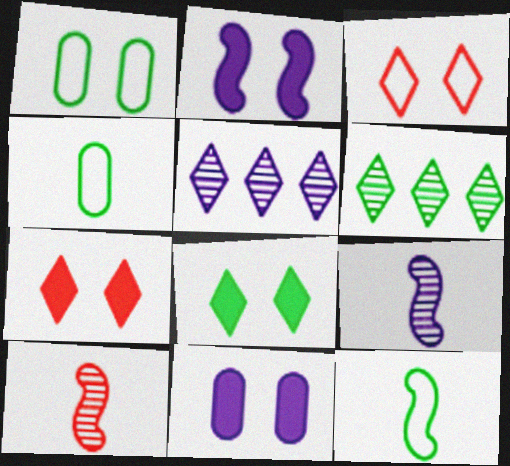[]